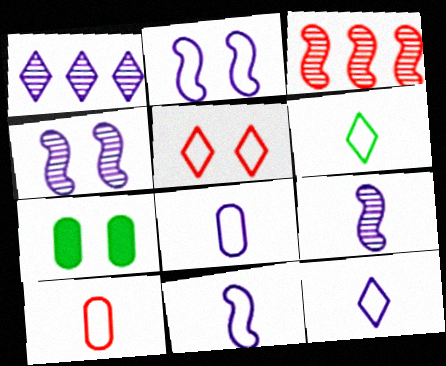[[3, 7, 12], 
[4, 5, 7], 
[6, 10, 11], 
[8, 11, 12]]